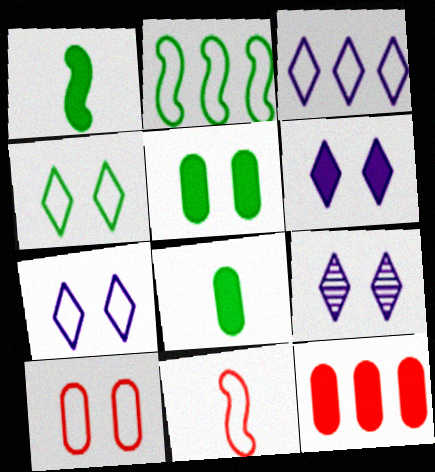[[1, 6, 12], 
[6, 7, 9]]